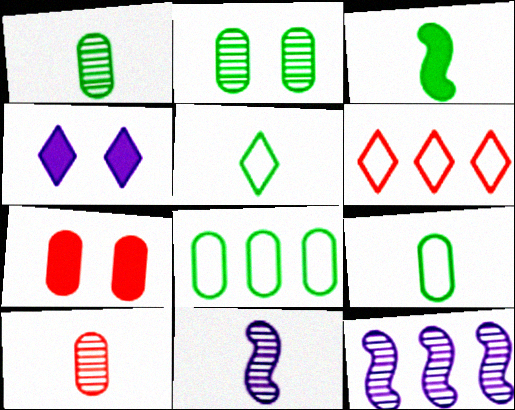[[1, 3, 5], 
[5, 7, 12]]